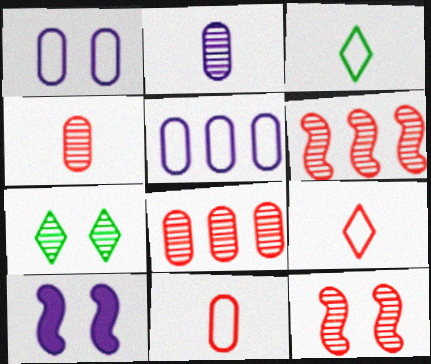[[2, 6, 7], 
[3, 8, 10]]